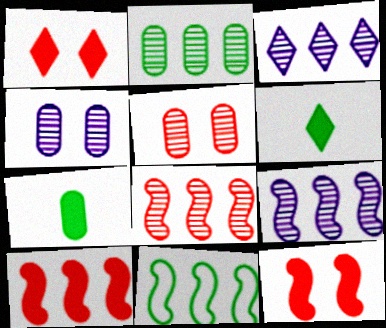[[2, 3, 8], 
[9, 10, 11]]